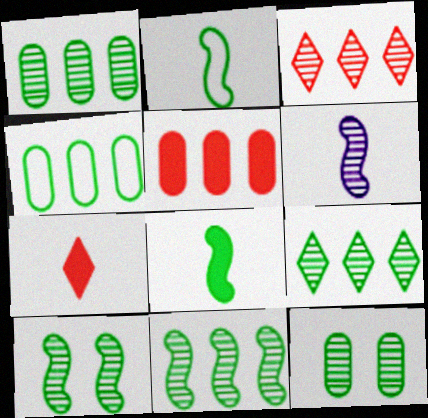[[1, 9, 11], 
[3, 6, 12]]